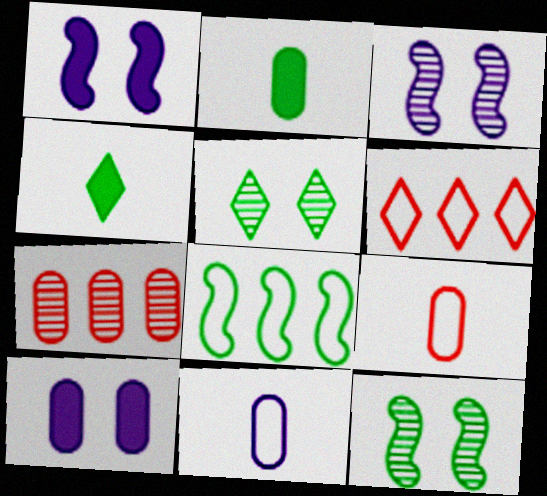[[2, 3, 6], 
[2, 5, 8]]